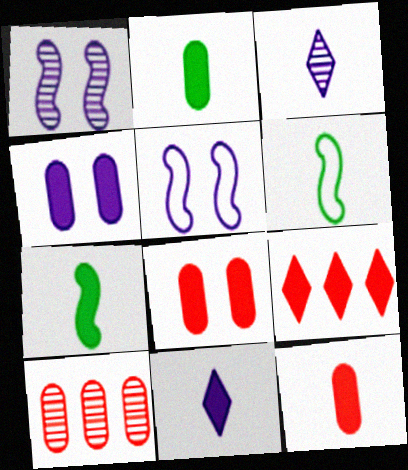[[3, 6, 12], 
[4, 7, 9], 
[7, 11, 12]]